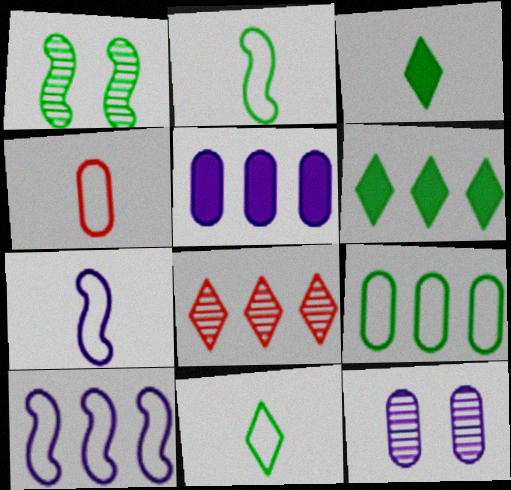[[1, 3, 9], 
[4, 7, 11]]